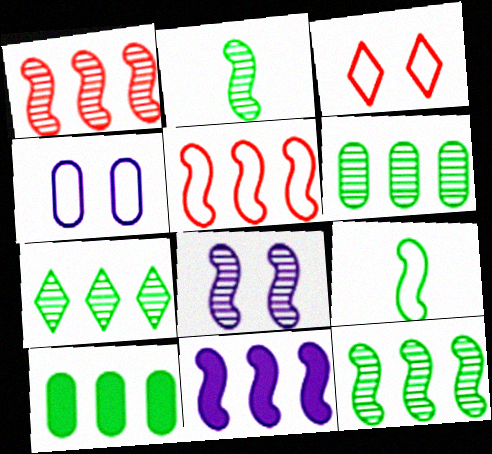[[1, 2, 8], 
[5, 11, 12], 
[6, 7, 12]]